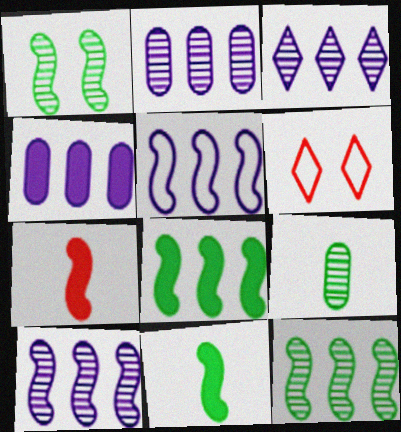[[1, 5, 7], 
[2, 3, 10], 
[2, 6, 11], 
[3, 4, 5]]